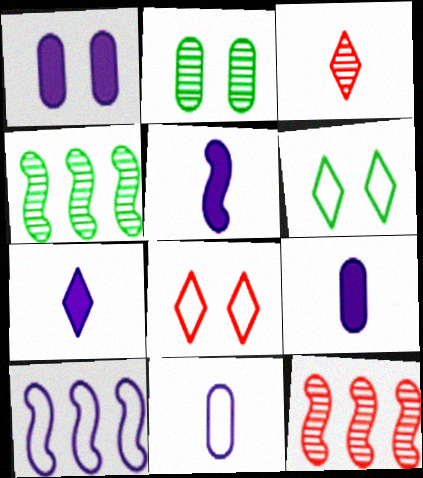[[4, 8, 9], 
[5, 7, 9], 
[6, 9, 12]]